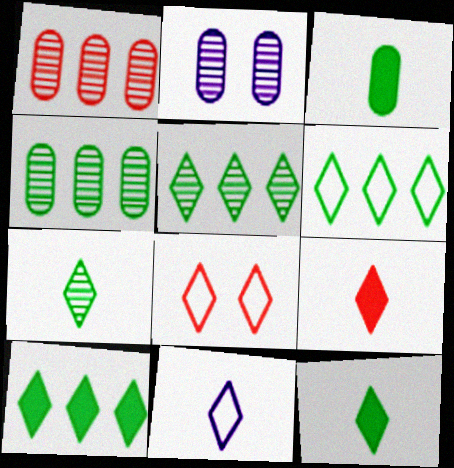[[5, 6, 10], 
[6, 8, 11], 
[7, 9, 11]]